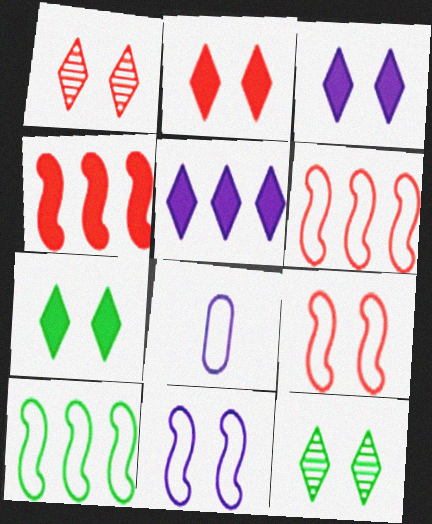[[2, 3, 7], 
[4, 8, 12]]